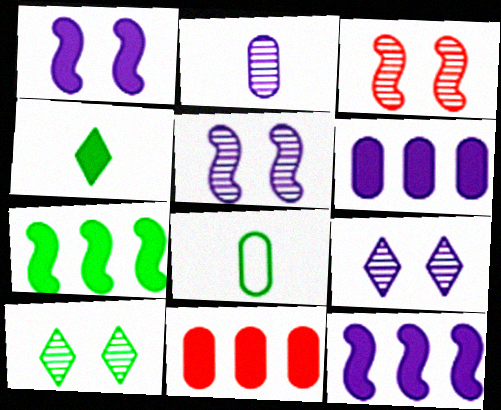[[1, 4, 11], 
[7, 8, 10]]